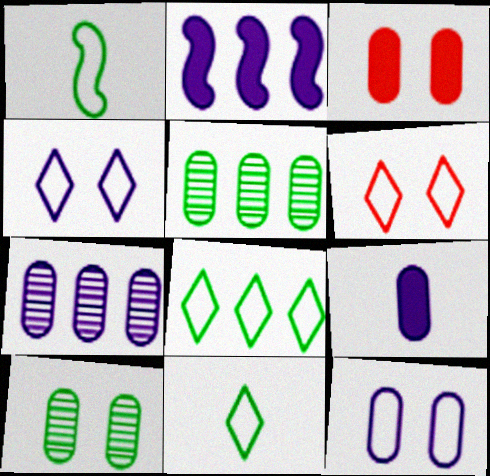[[3, 10, 12], 
[7, 9, 12]]